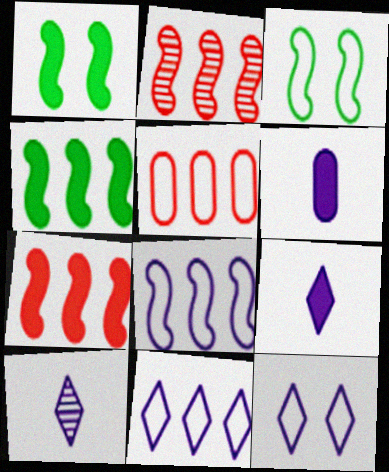[[1, 5, 10], 
[2, 4, 8]]